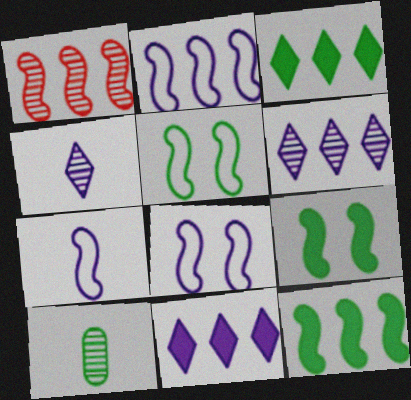[[1, 2, 12], 
[1, 7, 9], 
[2, 7, 8], 
[3, 5, 10]]